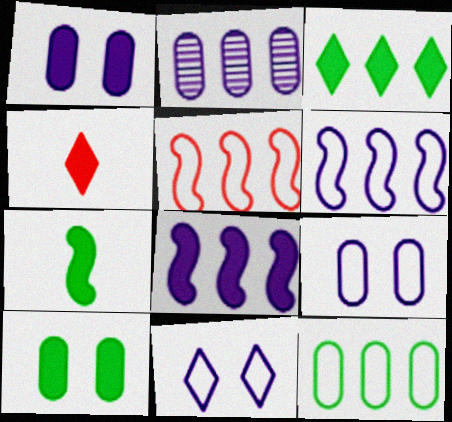[[2, 3, 5], 
[3, 7, 10], 
[4, 8, 10]]